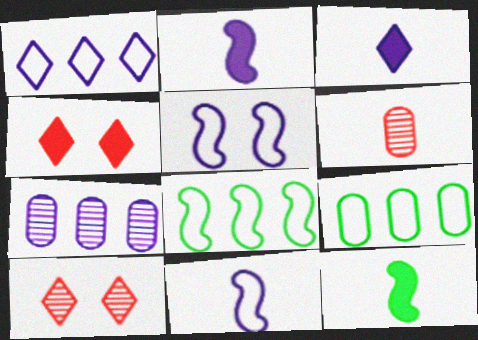[[2, 9, 10], 
[3, 5, 7]]